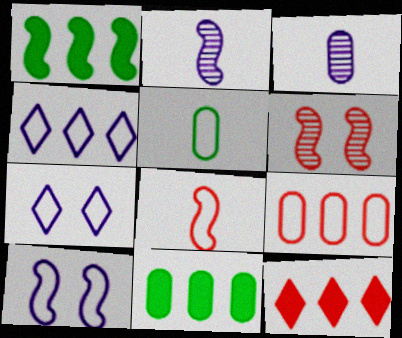[]